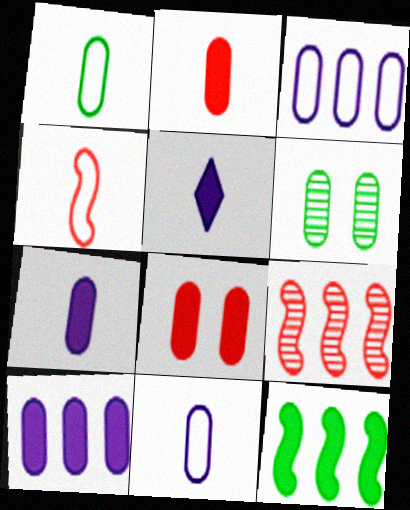[[2, 3, 6], 
[5, 8, 12]]